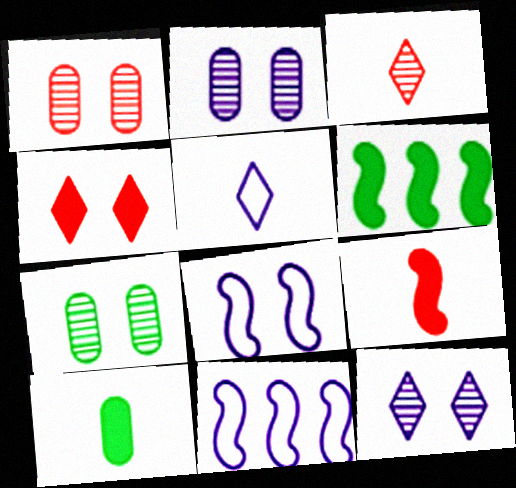[[1, 2, 7], 
[1, 5, 6], 
[4, 7, 8]]